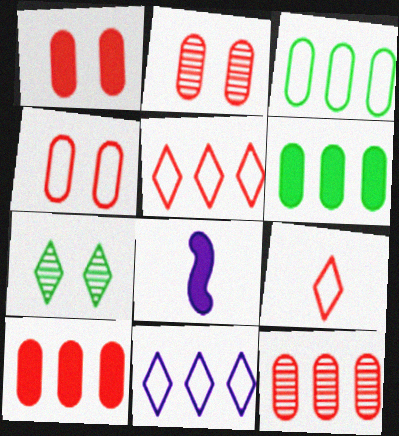[[1, 2, 4]]